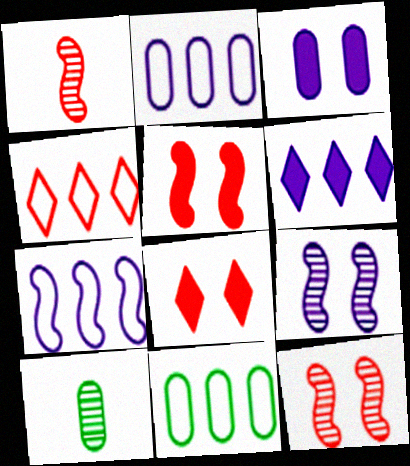[[4, 7, 11], 
[7, 8, 10]]